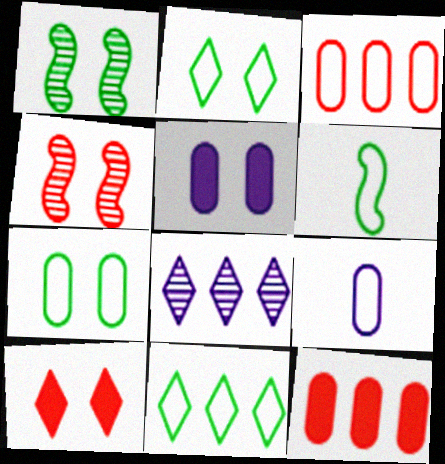[[2, 4, 5], 
[3, 7, 9], 
[6, 7, 11]]